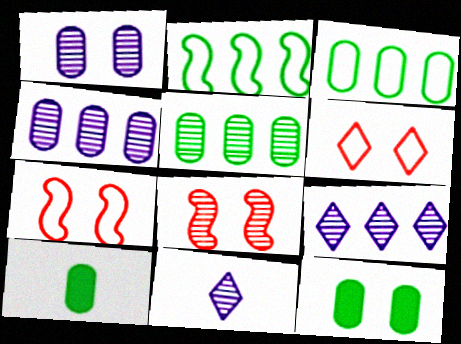[[5, 8, 11], 
[7, 9, 10]]